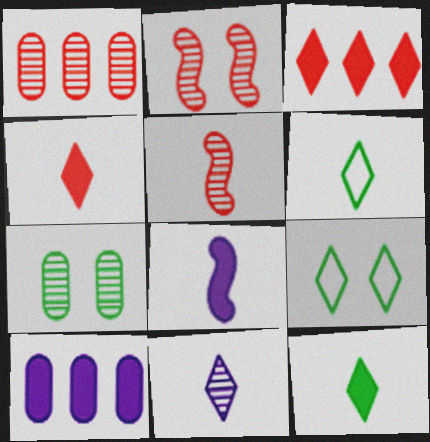[[1, 8, 9], 
[2, 6, 10], 
[3, 9, 11], 
[4, 6, 11], 
[5, 9, 10]]